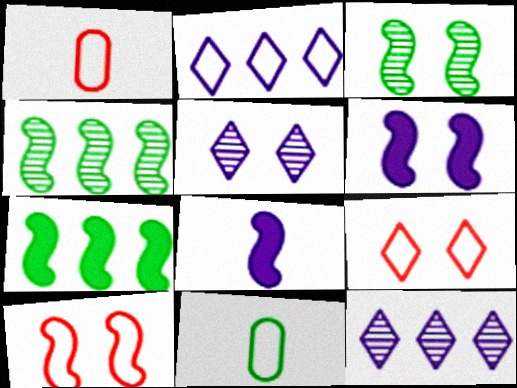[[1, 5, 7], 
[2, 10, 11], 
[3, 6, 10], 
[4, 8, 10]]